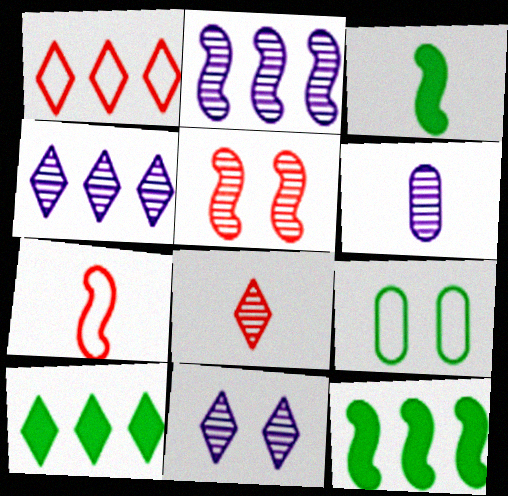[[1, 4, 10], 
[2, 6, 11]]